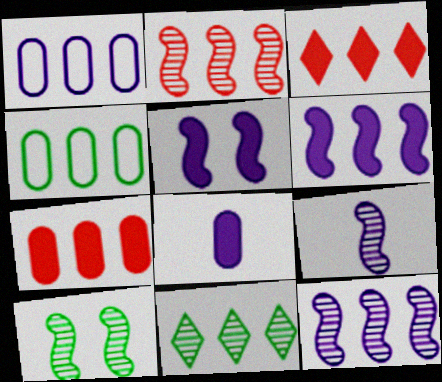[[2, 9, 10], 
[3, 4, 12]]